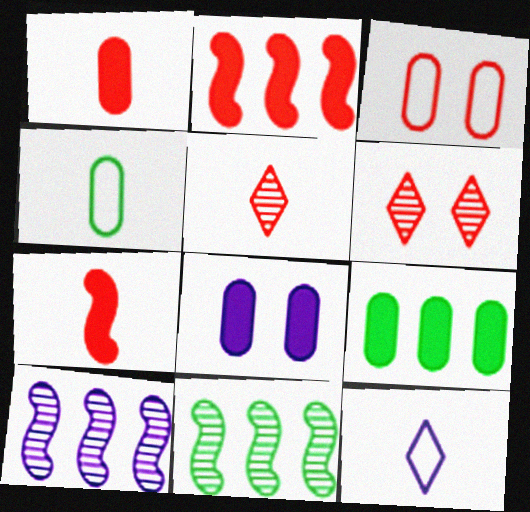[[1, 8, 9], 
[2, 3, 5], 
[8, 10, 12]]